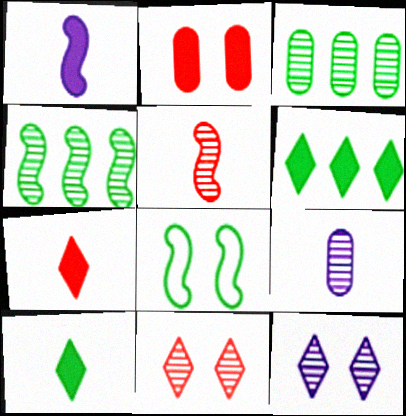[[1, 2, 6], 
[2, 8, 12], 
[3, 5, 12], 
[3, 8, 10], 
[4, 9, 11]]